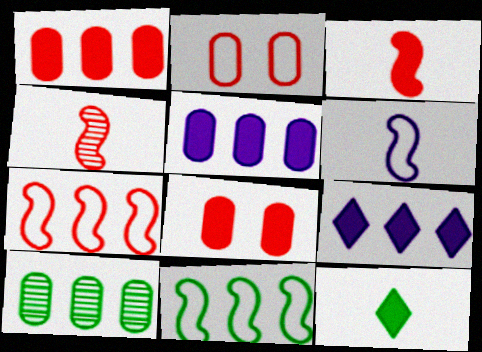[[7, 9, 10]]